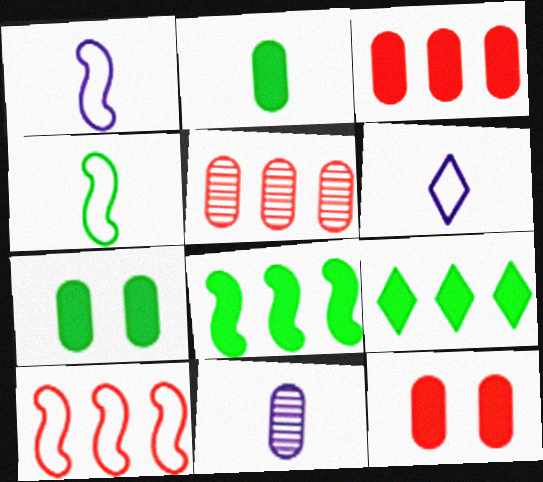[]